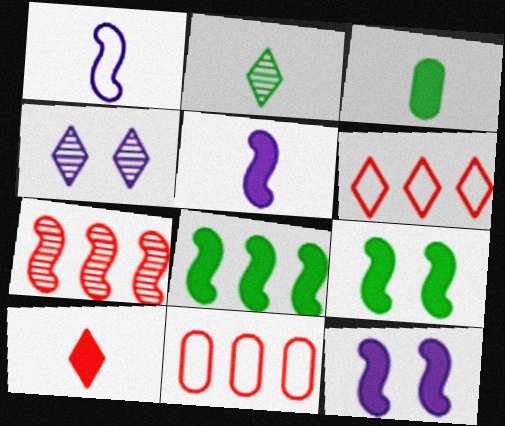[[1, 7, 9], 
[2, 11, 12], 
[3, 5, 10]]